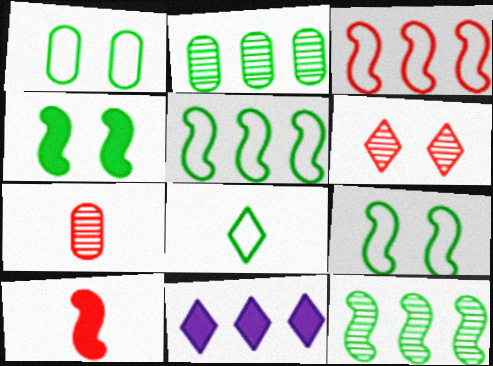[[1, 5, 8], 
[2, 3, 11], 
[2, 4, 8], 
[6, 8, 11], 
[7, 9, 11]]